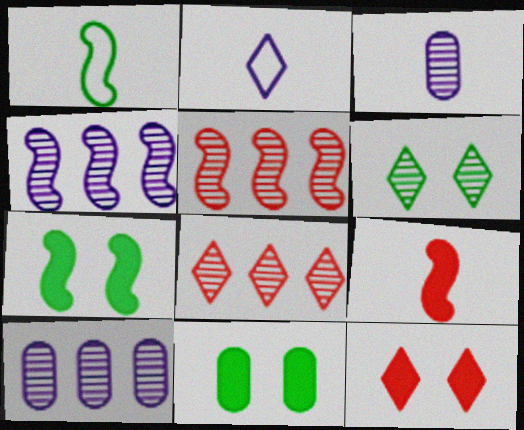[[1, 10, 12], 
[2, 5, 11], 
[3, 5, 6]]